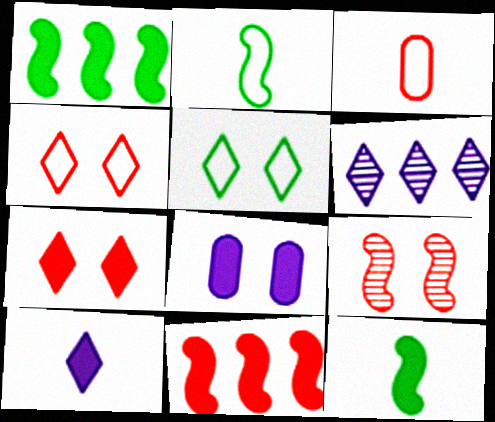[[5, 8, 9]]